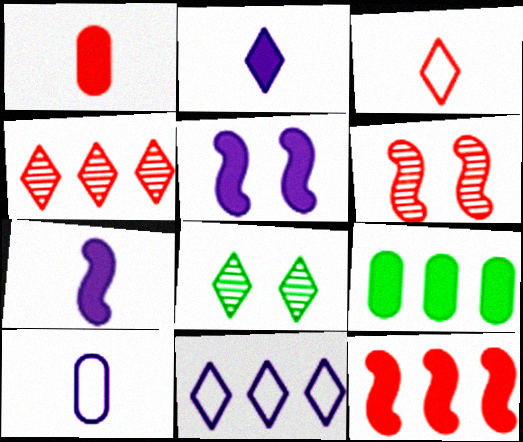[[8, 10, 12]]